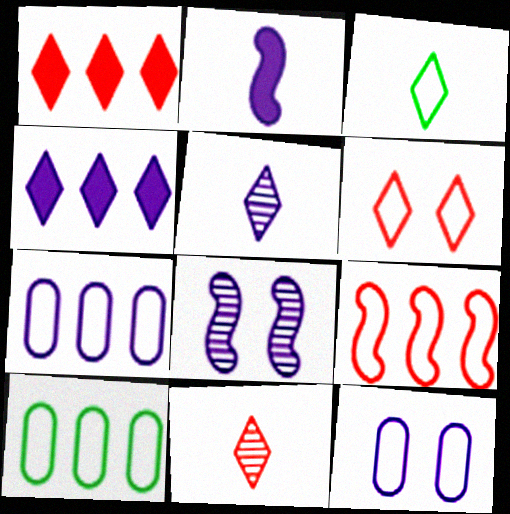[[1, 6, 11], 
[3, 9, 12]]